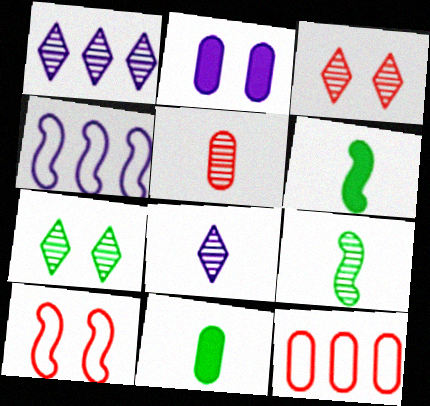[[1, 10, 11], 
[2, 4, 8], 
[2, 7, 10], 
[3, 4, 11], 
[5, 8, 9]]